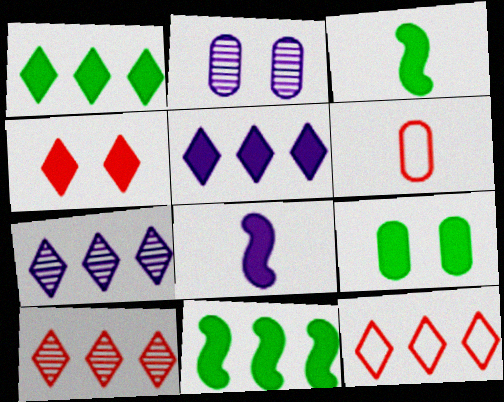[[1, 3, 9], 
[1, 7, 12], 
[2, 3, 12]]